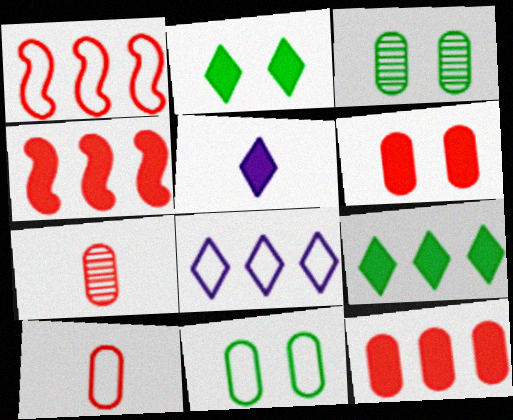[[1, 3, 5]]